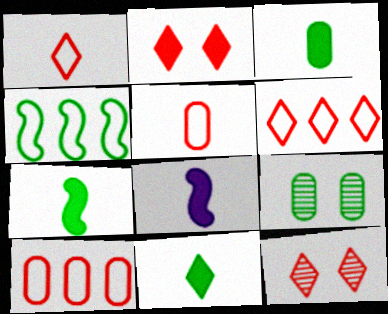[[3, 7, 11], 
[4, 9, 11], 
[6, 8, 9]]